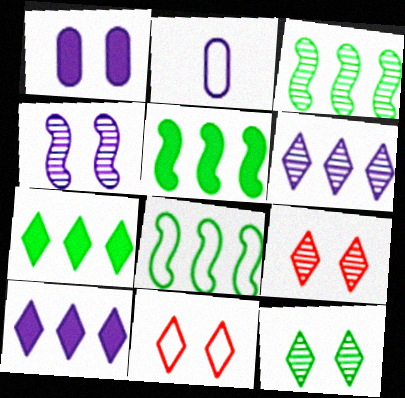[[2, 4, 10], 
[2, 5, 9], 
[2, 8, 11], 
[3, 5, 8]]